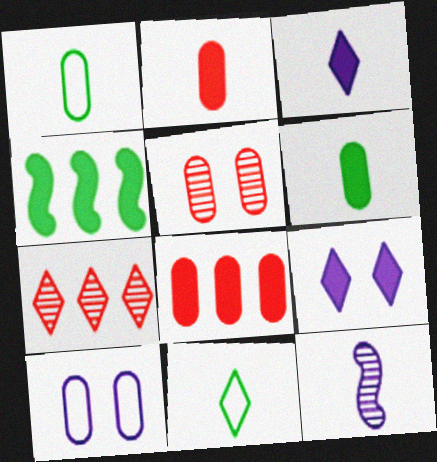[[2, 4, 9], 
[2, 11, 12], 
[7, 9, 11]]